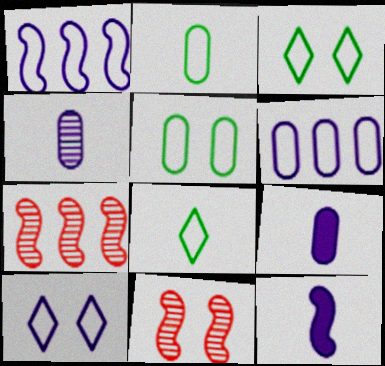[[3, 7, 9]]